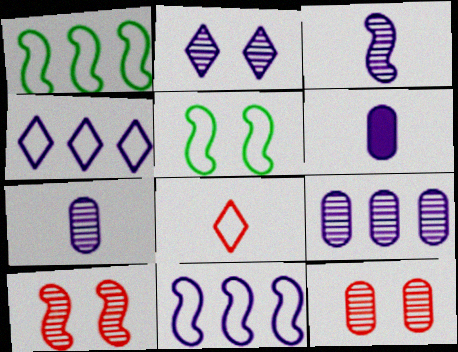[[2, 3, 9], 
[2, 6, 11]]